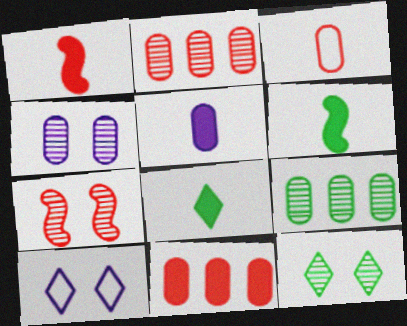[[1, 5, 8], 
[1, 9, 10], 
[2, 6, 10], 
[4, 7, 12]]